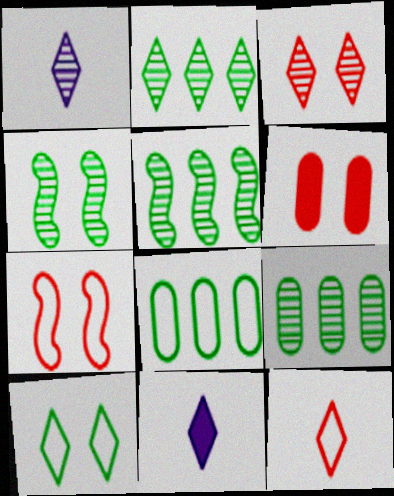[[1, 2, 3], 
[2, 5, 9], 
[3, 6, 7], 
[7, 9, 11]]